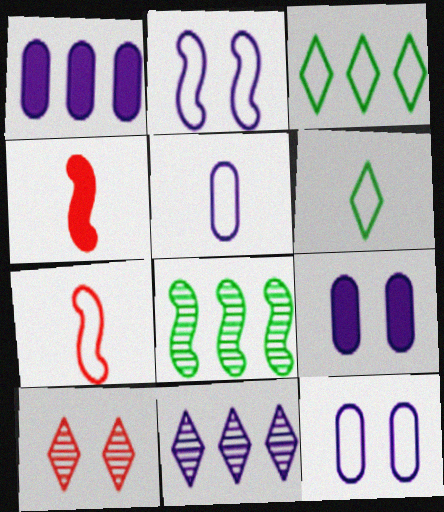[[2, 4, 8], 
[3, 7, 12], 
[5, 6, 7]]